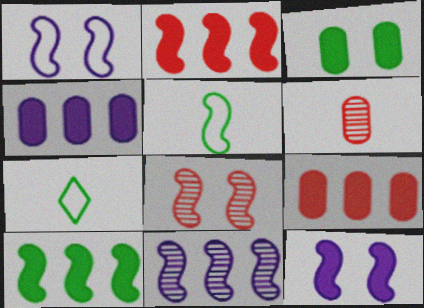[[4, 7, 8]]